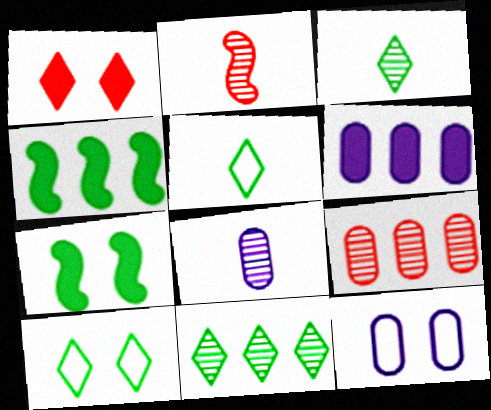[[2, 3, 8], 
[2, 6, 10], 
[6, 8, 12]]